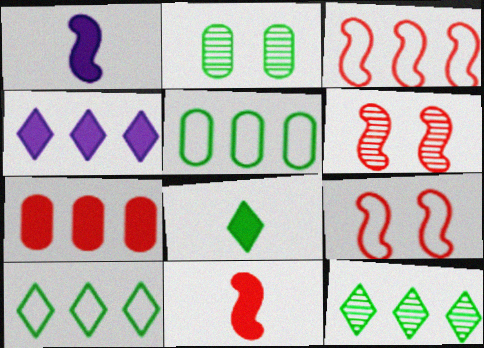[[3, 6, 11]]